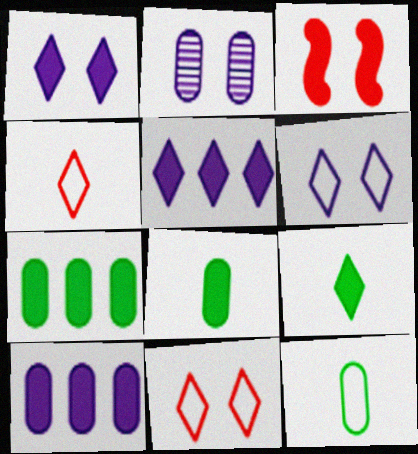[[3, 5, 8], 
[3, 9, 10]]